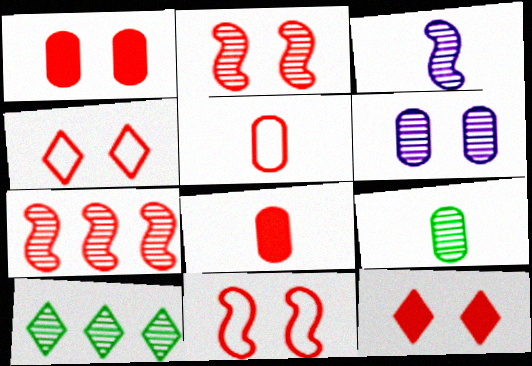[[1, 2, 4], 
[4, 7, 8], 
[5, 7, 12]]